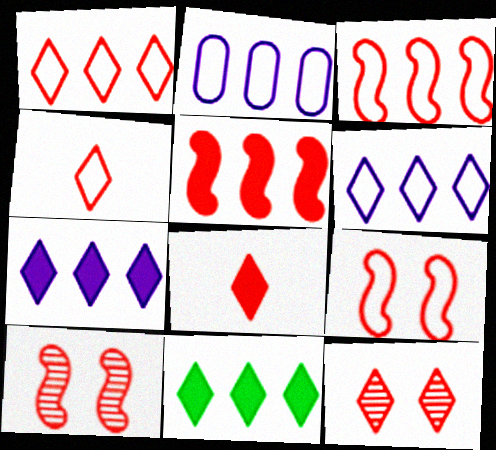[[1, 8, 12]]